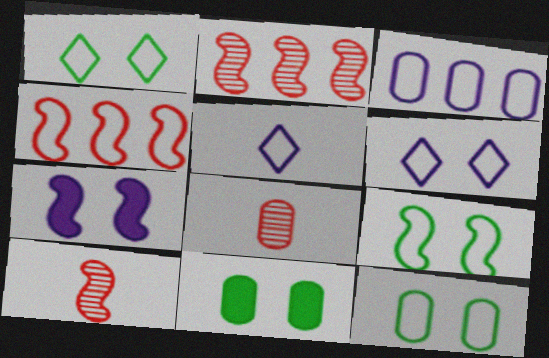[[1, 9, 12], 
[2, 5, 11], 
[3, 8, 11], 
[4, 5, 12]]